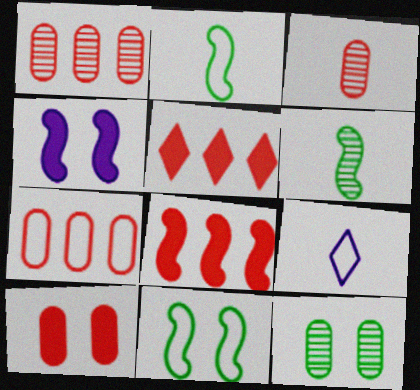[[3, 7, 10], 
[7, 9, 11], 
[8, 9, 12]]